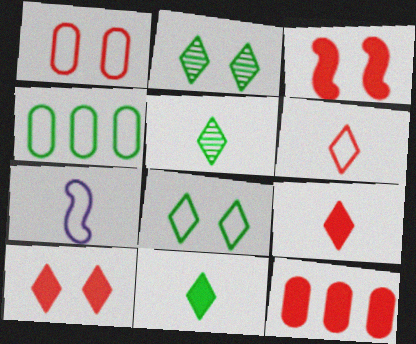[[2, 7, 12], 
[3, 9, 12]]